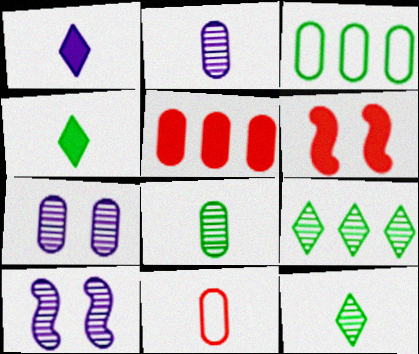[]